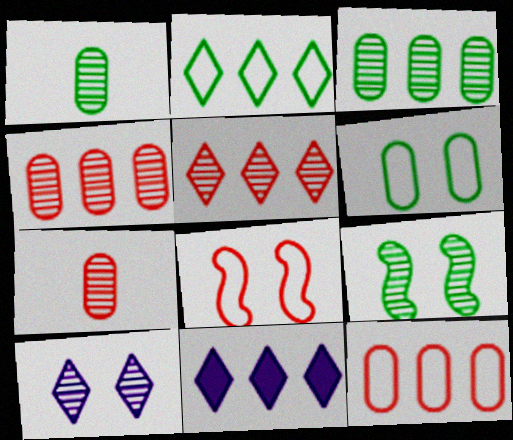[[1, 8, 11], 
[2, 5, 11]]